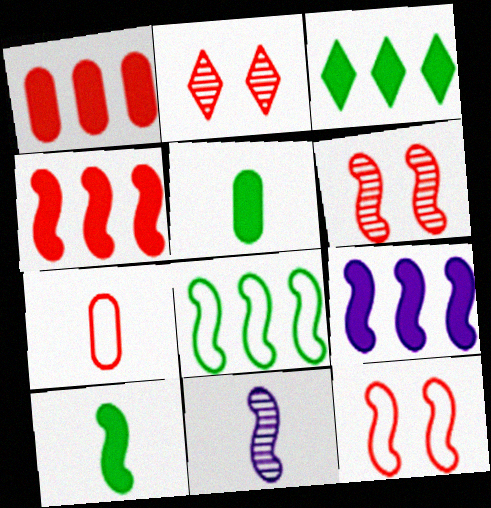[[1, 3, 9], 
[2, 4, 7]]